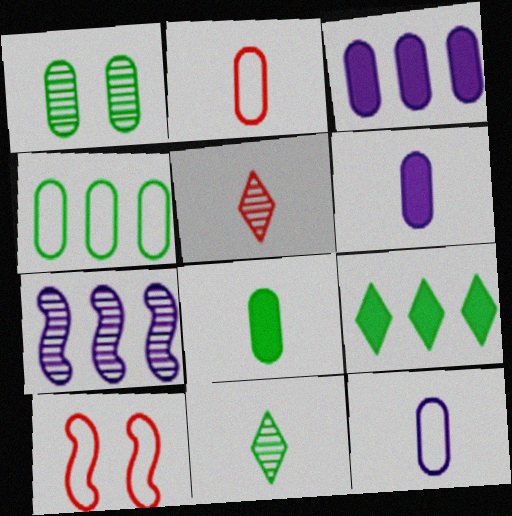[[1, 2, 3], 
[1, 4, 8], 
[1, 5, 7], 
[3, 10, 11]]